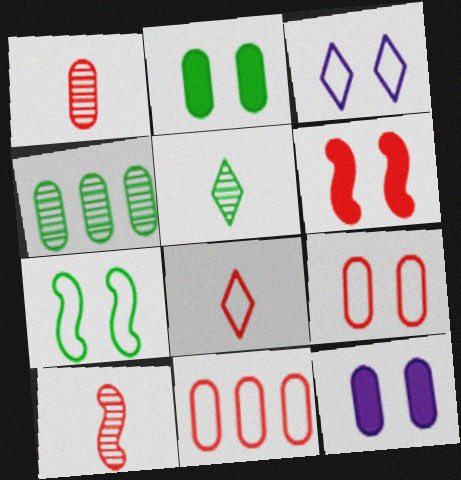[[3, 7, 9]]